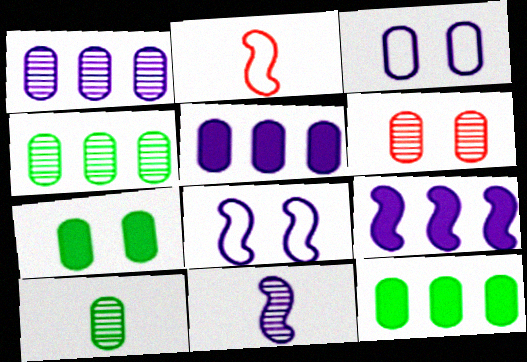[[1, 6, 10], 
[3, 6, 7], 
[8, 9, 11]]